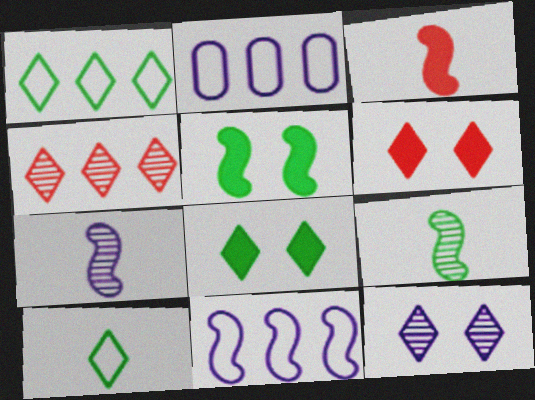[[2, 6, 9]]